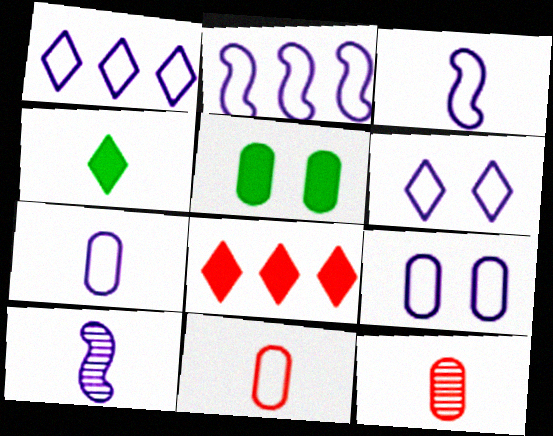[[1, 3, 9], 
[2, 6, 7], 
[3, 4, 12], 
[4, 10, 11]]